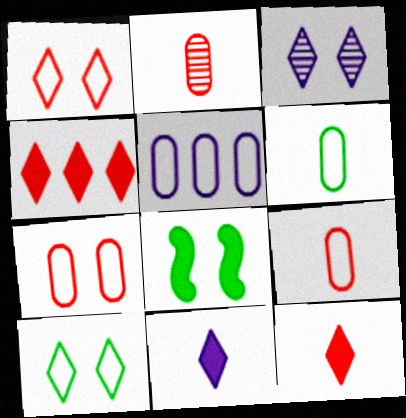[[3, 7, 8], 
[5, 6, 7]]